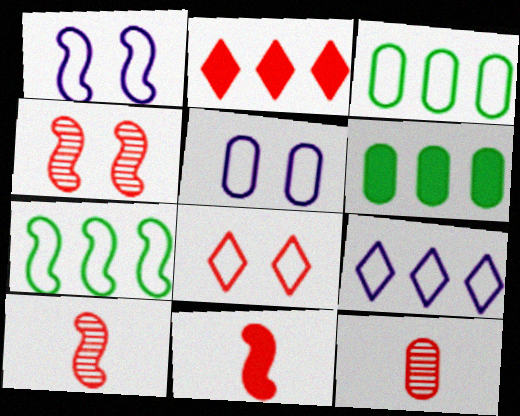[[5, 6, 12]]